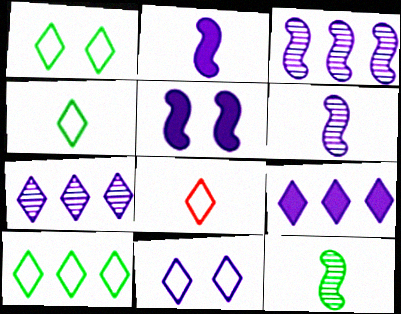[[1, 4, 10], 
[8, 10, 11]]